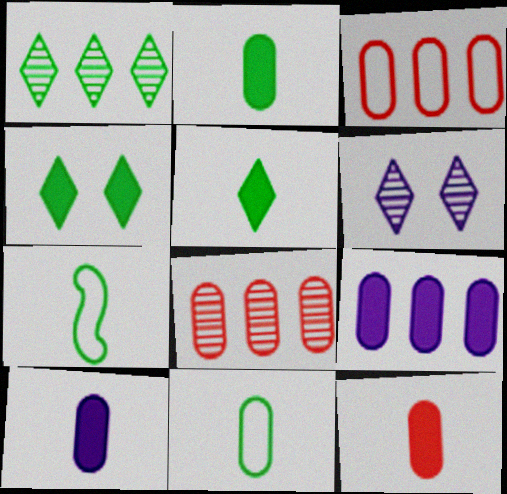[[2, 10, 12]]